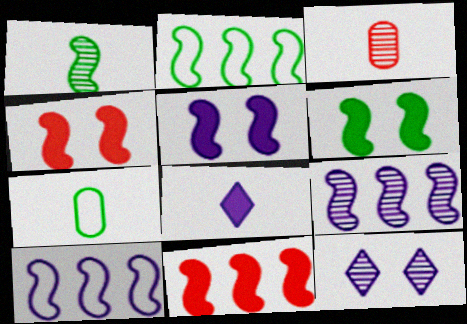[[1, 2, 6], 
[1, 4, 10], 
[2, 9, 11], 
[4, 5, 6], 
[7, 11, 12]]